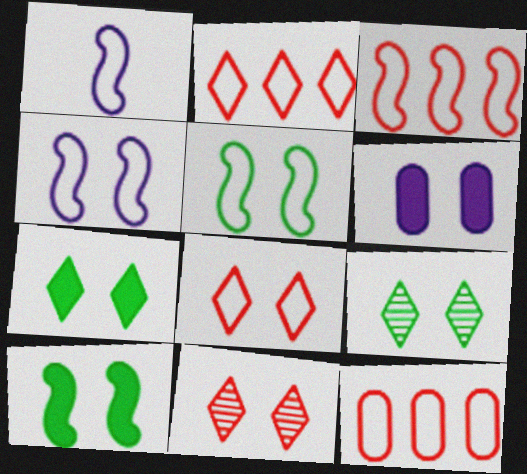[[1, 3, 5], 
[2, 3, 12], 
[5, 6, 11]]